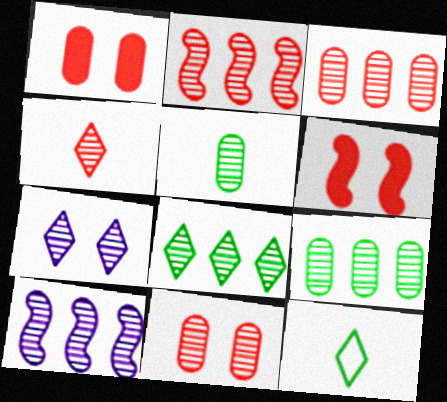[[1, 10, 12], 
[2, 4, 11], 
[2, 5, 7], 
[3, 8, 10], 
[4, 7, 8]]